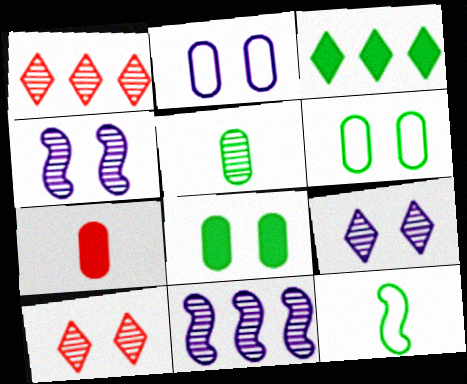[[1, 4, 5], 
[5, 10, 11]]